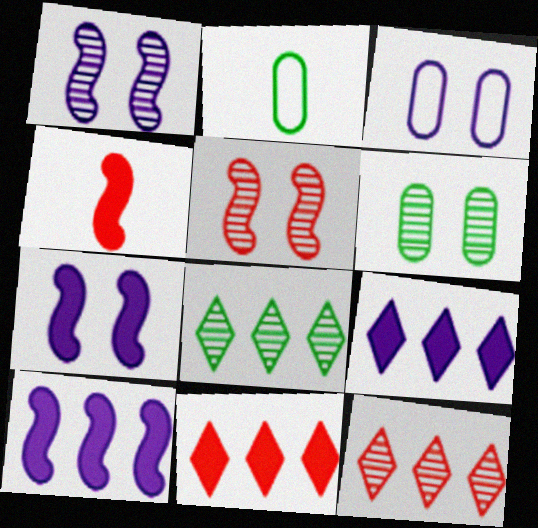[[1, 2, 11], 
[2, 5, 9], 
[2, 7, 12], 
[3, 4, 8]]